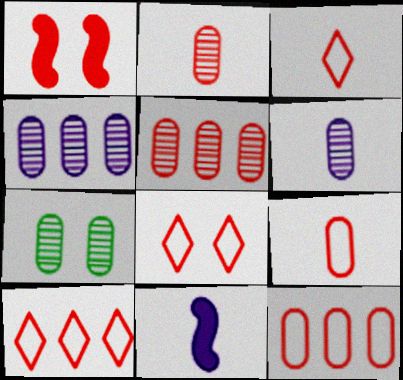[[1, 2, 10], 
[1, 3, 5], 
[2, 4, 7], 
[3, 8, 10], 
[5, 6, 7], 
[7, 10, 11]]